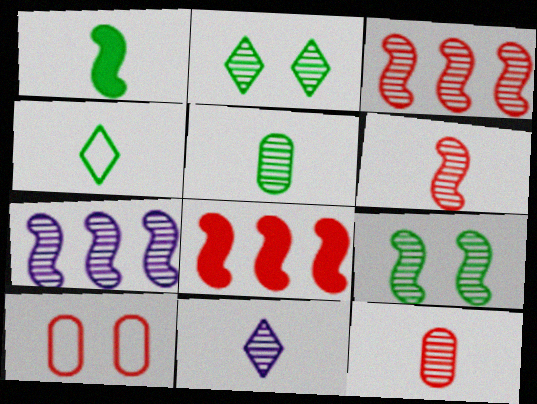[[1, 4, 5], 
[2, 7, 12], 
[5, 6, 11], 
[6, 7, 9]]